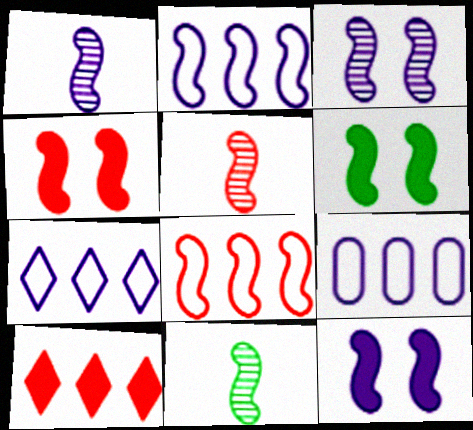[[1, 2, 12], 
[1, 5, 11], 
[1, 6, 8], 
[2, 4, 11], 
[2, 5, 6], 
[2, 7, 9], 
[4, 5, 8], 
[4, 6, 12], 
[8, 11, 12]]